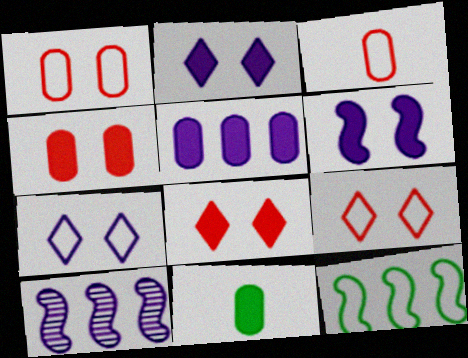[[3, 7, 12], 
[4, 5, 11], 
[9, 10, 11]]